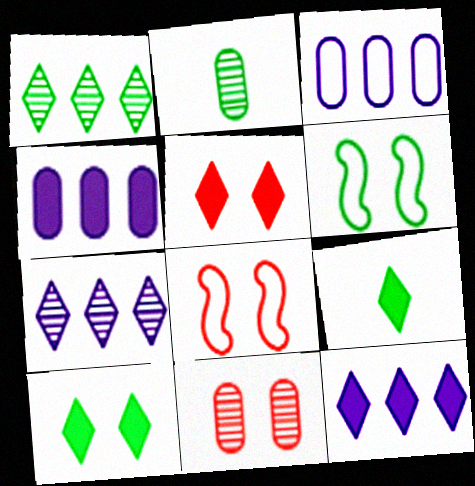[[2, 8, 12], 
[5, 8, 11], 
[5, 9, 12]]